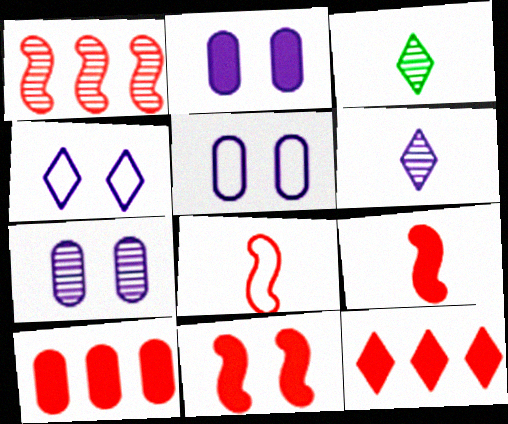[[1, 3, 7], 
[1, 8, 11], 
[2, 5, 7], 
[3, 4, 12]]